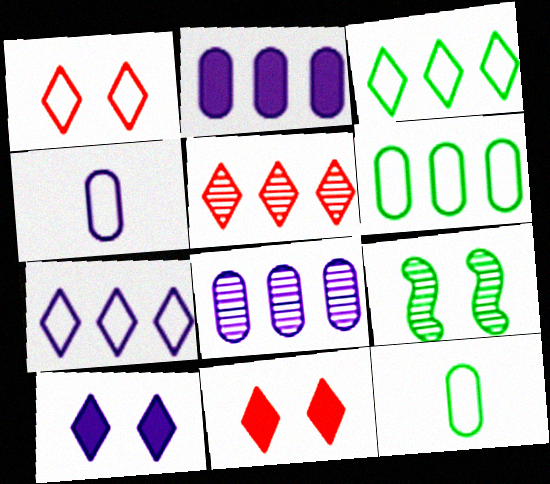[]